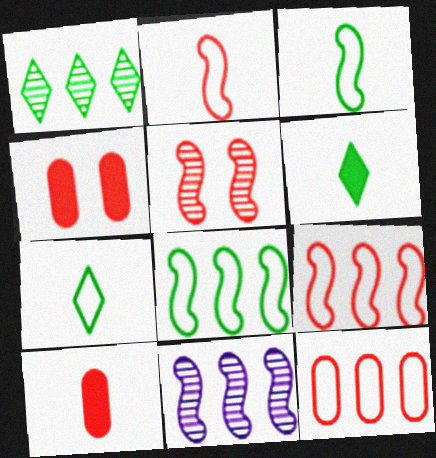[[4, 7, 11]]